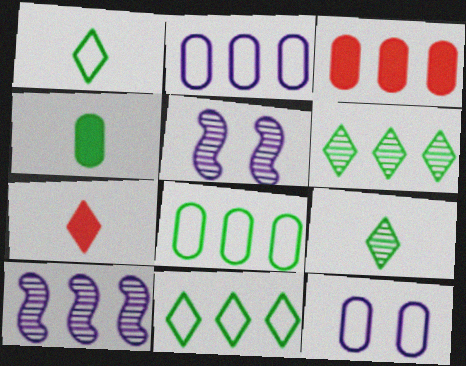[[1, 3, 5], 
[3, 10, 11], 
[5, 7, 8]]